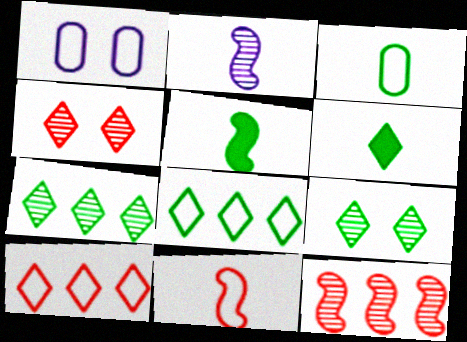[[1, 6, 12], 
[1, 8, 11], 
[2, 5, 11], 
[6, 8, 9]]